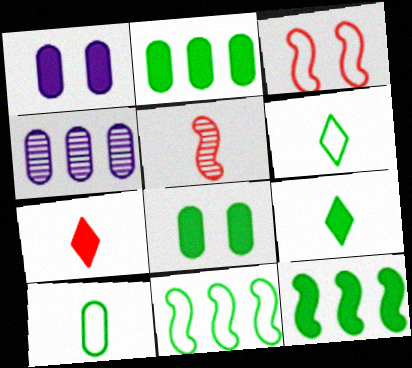[[1, 7, 12], 
[3, 4, 9], 
[8, 9, 12]]